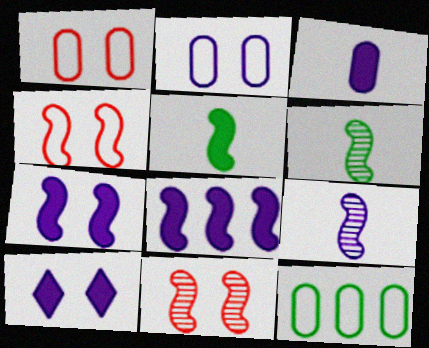[[3, 8, 10], 
[4, 6, 8]]